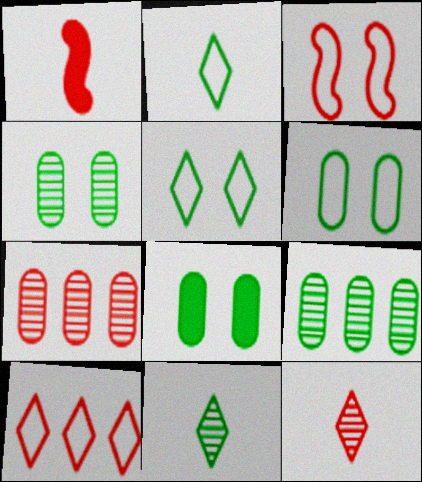[[4, 6, 8]]